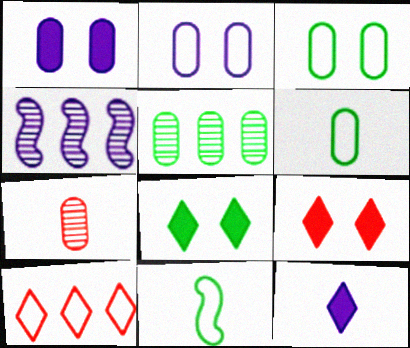[[2, 4, 12], 
[2, 10, 11], 
[4, 6, 9], 
[5, 8, 11], 
[7, 11, 12]]